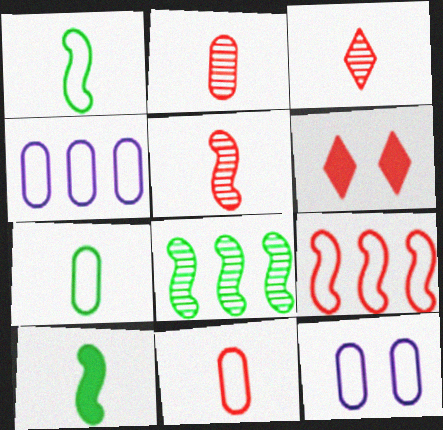[[2, 3, 5], 
[2, 6, 9]]